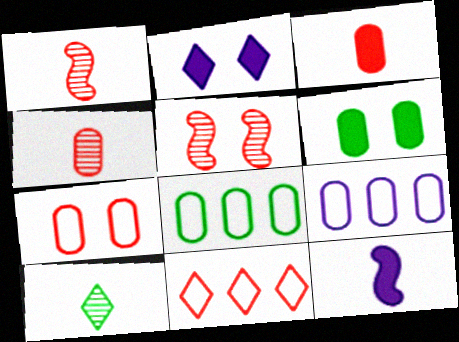[[1, 2, 8], 
[2, 10, 11], 
[3, 5, 11], 
[4, 6, 9]]